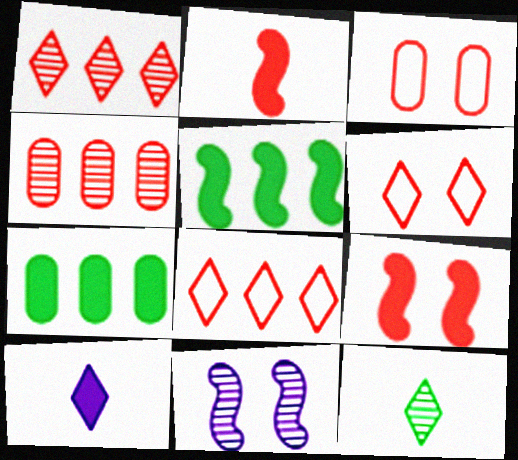[[1, 2, 3], 
[2, 4, 6], 
[4, 11, 12], 
[7, 9, 10]]